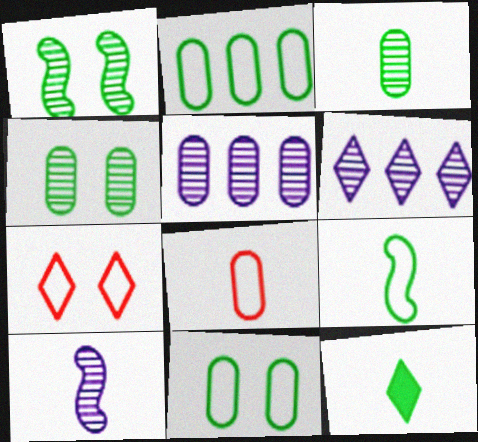[[1, 2, 12], 
[3, 9, 12], 
[6, 7, 12], 
[8, 10, 12]]